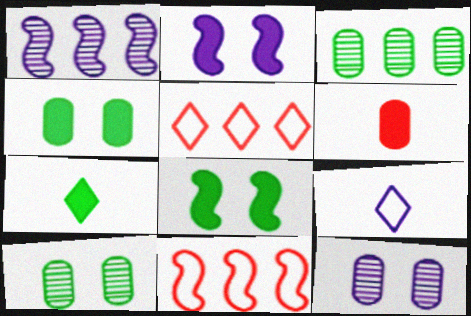[[7, 11, 12]]